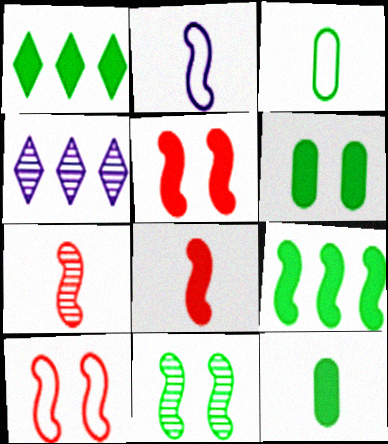[[1, 3, 11], 
[3, 4, 5], 
[4, 10, 12]]